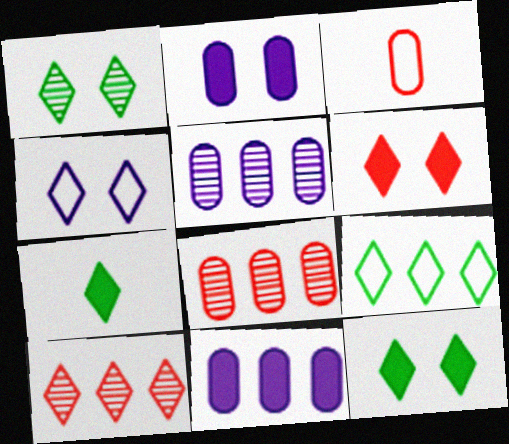[[1, 4, 6], 
[1, 7, 9], 
[4, 7, 10]]